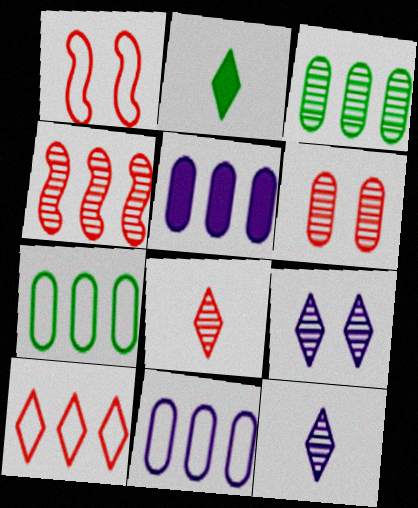[[2, 9, 10], 
[4, 6, 8]]